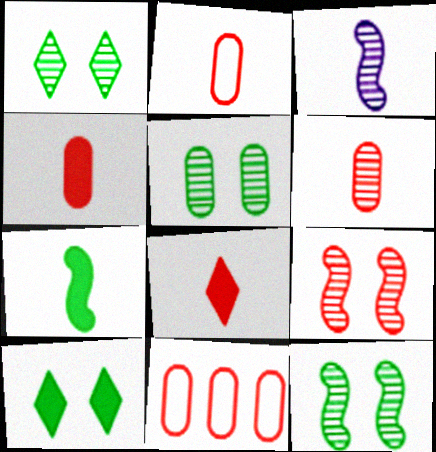[[1, 5, 12], 
[2, 4, 6], 
[3, 10, 11], 
[8, 9, 11]]